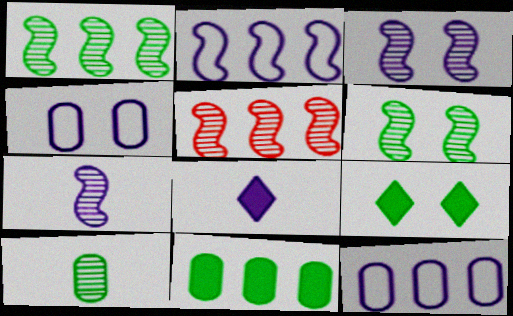[[3, 8, 12], 
[5, 6, 7]]